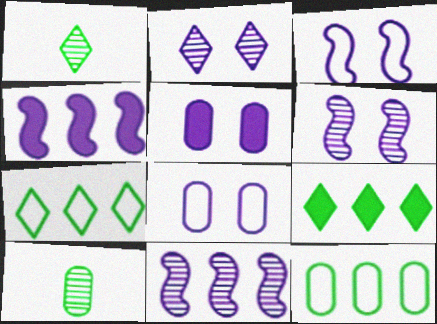[[2, 3, 5]]